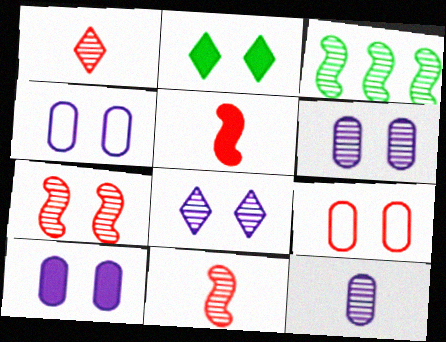[[1, 3, 6], 
[2, 4, 7], 
[4, 6, 10]]